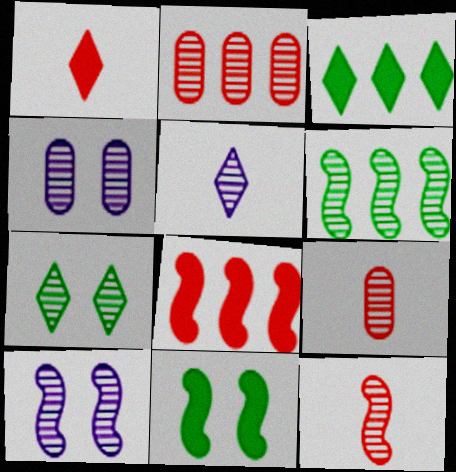[[6, 10, 12]]